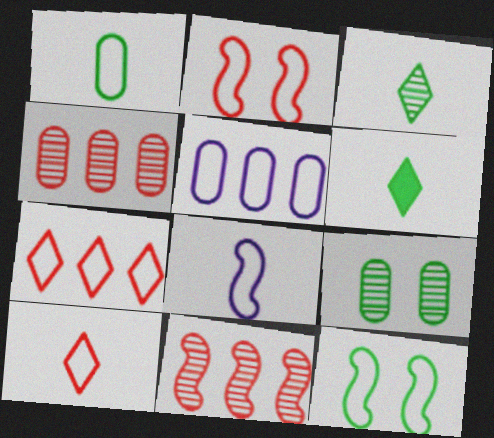[[1, 8, 10], 
[5, 10, 12]]